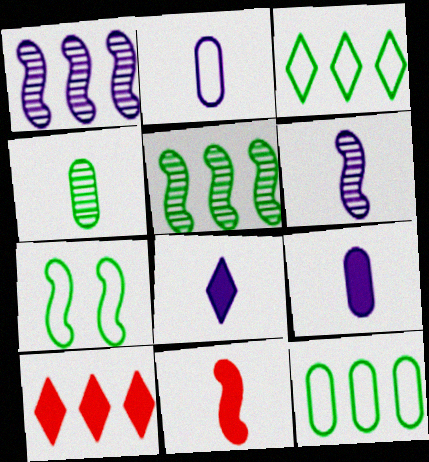[[1, 7, 11], 
[1, 10, 12], 
[2, 6, 8]]